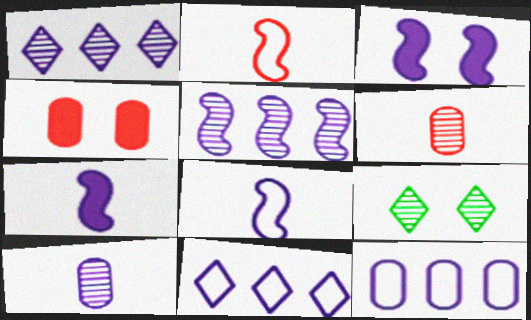[[3, 5, 8], 
[3, 10, 11], 
[5, 6, 9]]